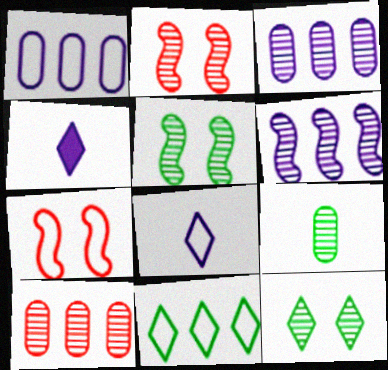[]